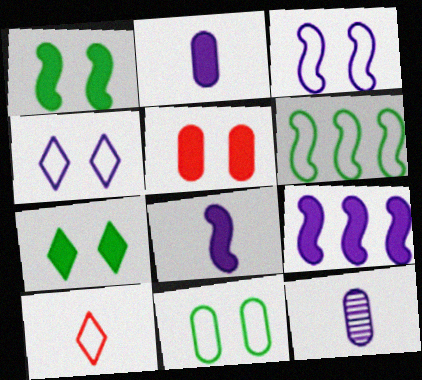[[4, 9, 12]]